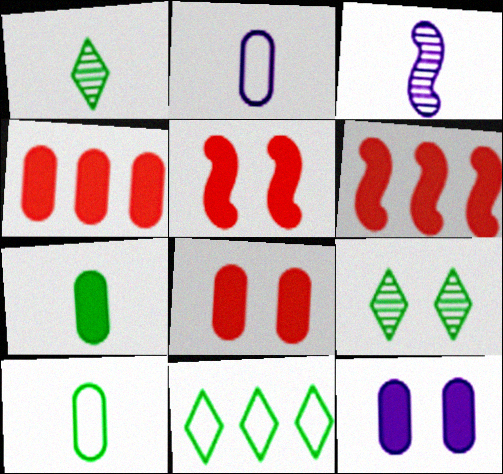[[2, 6, 9], 
[3, 8, 11], 
[4, 7, 12]]